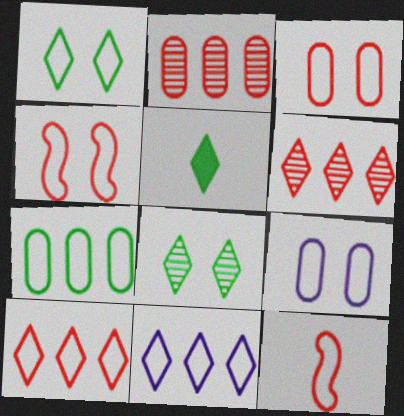[[1, 4, 9], 
[3, 10, 12]]